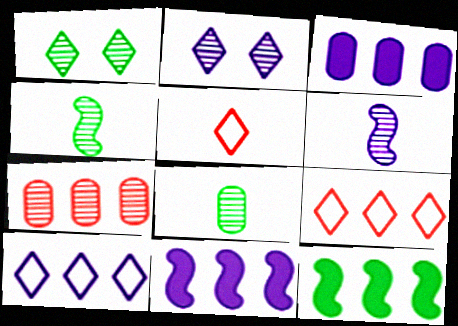[[1, 6, 7], 
[2, 4, 7], 
[7, 10, 12]]